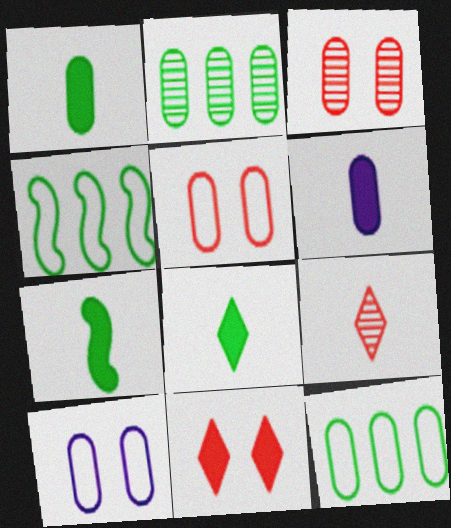[[1, 7, 8], 
[2, 5, 6], 
[3, 6, 12]]